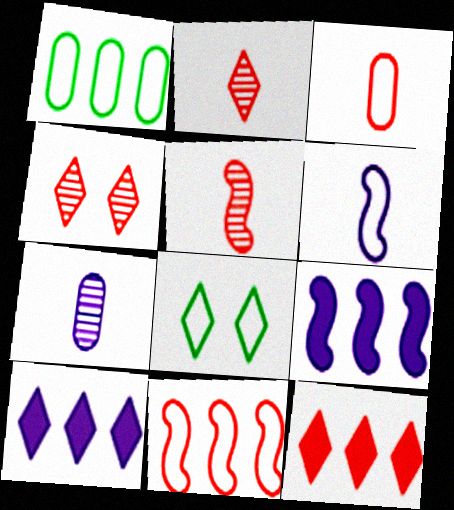[[2, 8, 10]]